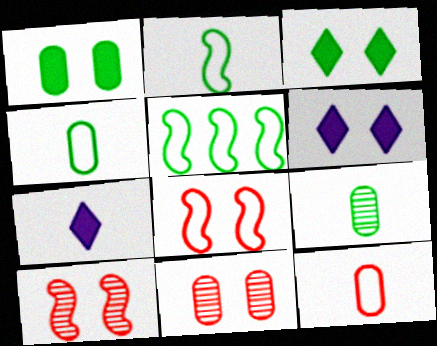[[3, 5, 9], 
[5, 7, 11]]